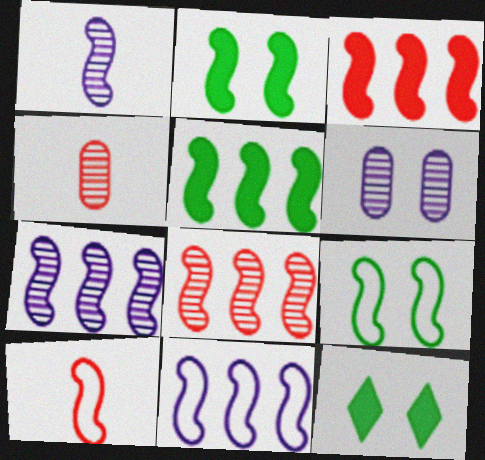[[1, 3, 9], 
[2, 7, 10], 
[4, 11, 12], 
[5, 8, 11], 
[9, 10, 11]]